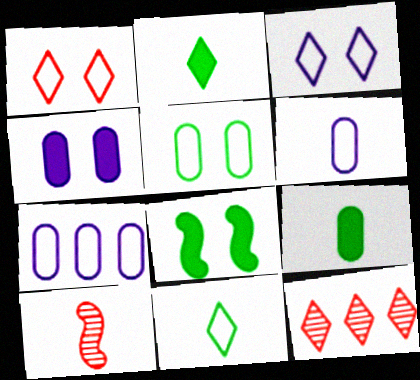[[2, 3, 12], 
[2, 6, 10], 
[6, 8, 12]]